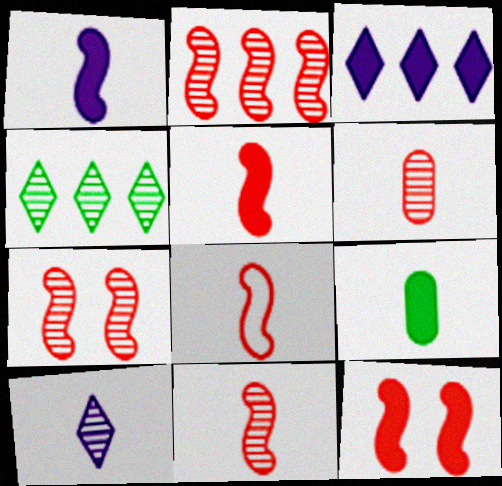[[2, 7, 11], 
[2, 8, 12], 
[3, 9, 12], 
[5, 8, 11], 
[8, 9, 10]]